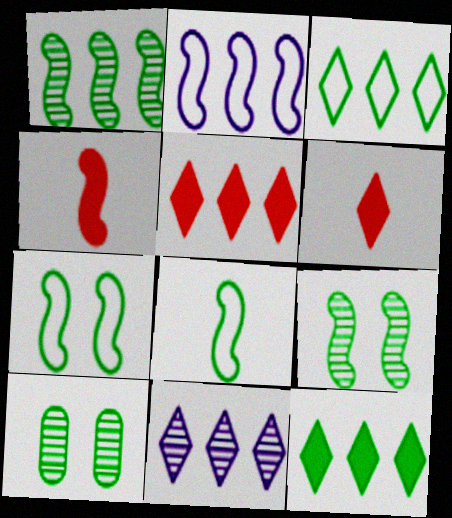[[2, 4, 9], 
[2, 6, 10], 
[3, 5, 11], 
[8, 10, 12]]